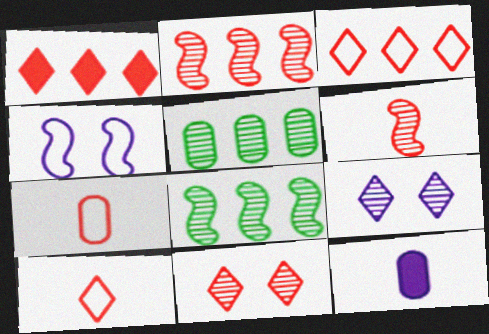[[1, 10, 11], 
[5, 6, 9]]